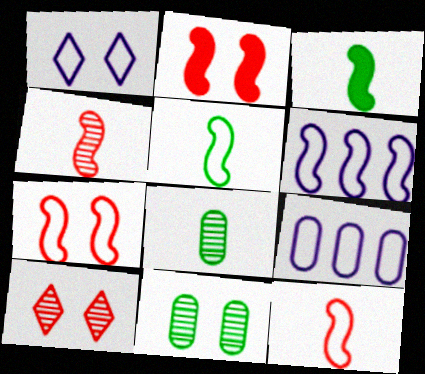[[1, 2, 11], 
[3, 9, 10], 
[5, 6, 7]]